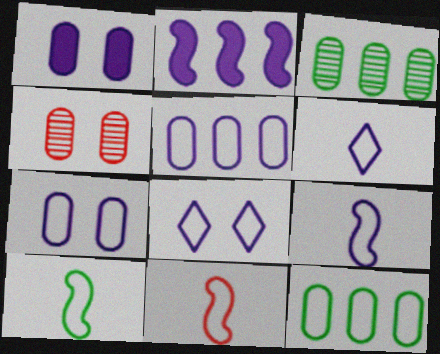[[5, 8, 9], 
[8, 11, 12], 
[9, 10, 11]]